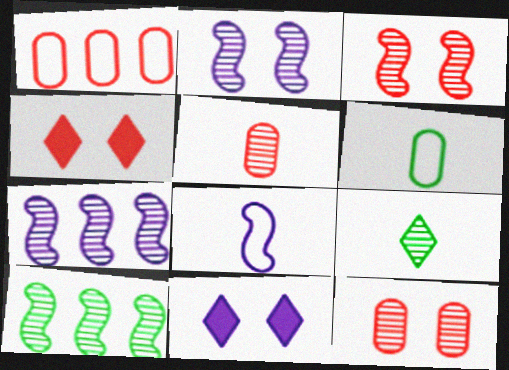[[4, 6, 7], 
[7, 9, 12]]